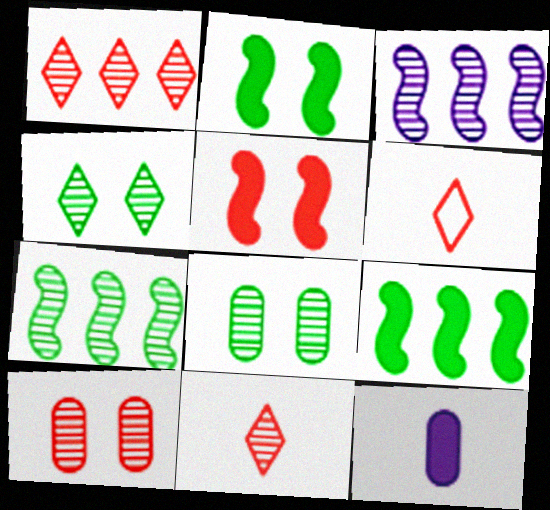[[3, 8, 11]]